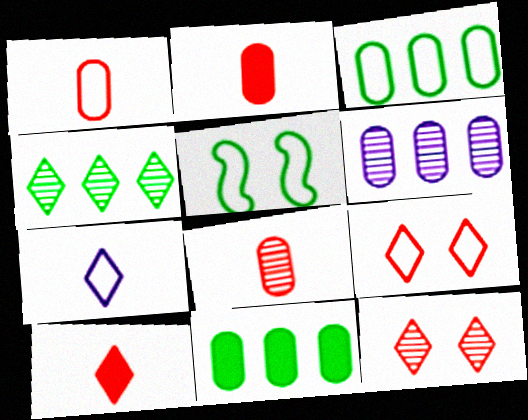[[1, 2, 8], 
[5, 6, 10]]